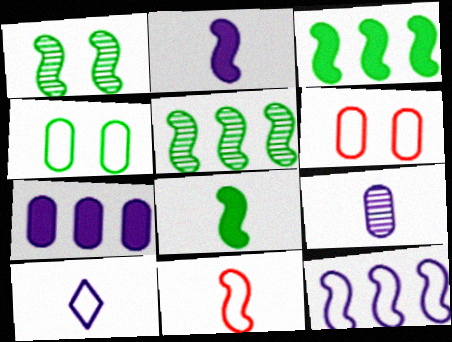[[2, 9, 10]]